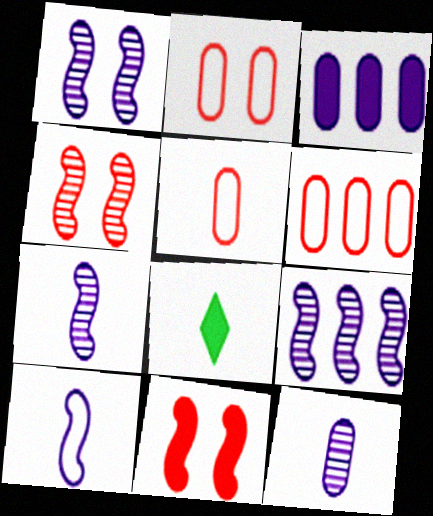[[1, 6, 8], 
[1, 7, 9], 
[2, 5, 6], 
[2, 8, 9], 
[3, 8, 11], 
[5, 7, 8]]